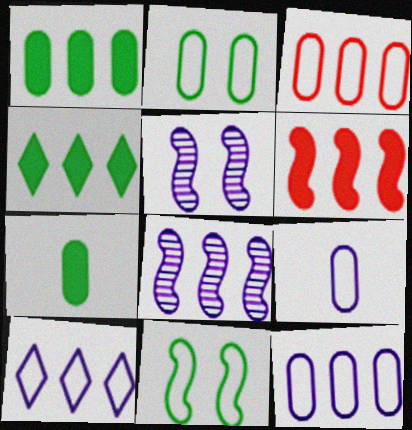[[2, 3, 9], 
[3, 4, 8]]